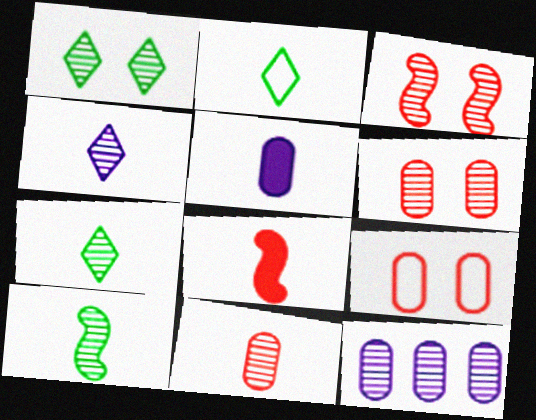[[3, 7, 12], 
[4, 10, 11]]